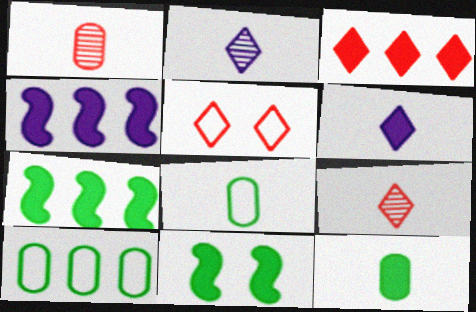[[3, 5, 9]]